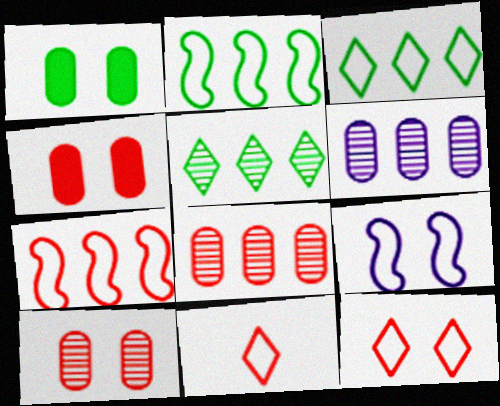[]